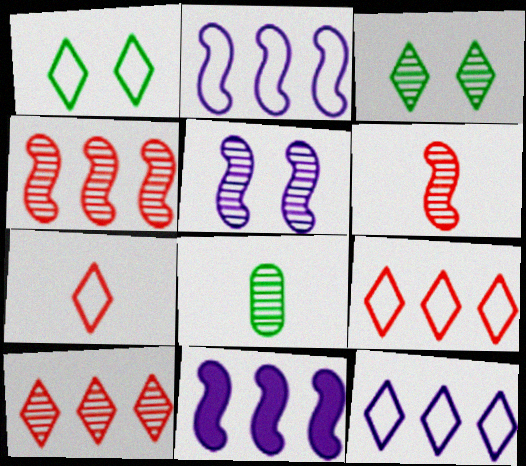[[1, 7, 12], 
[5, 8, 10]]